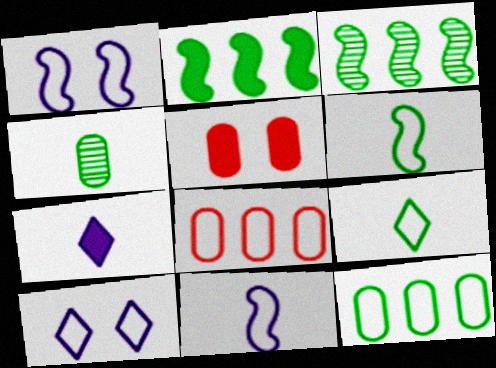[[1, 8, 9], 
[2, 5, 7], 
[6, 8, 10]]